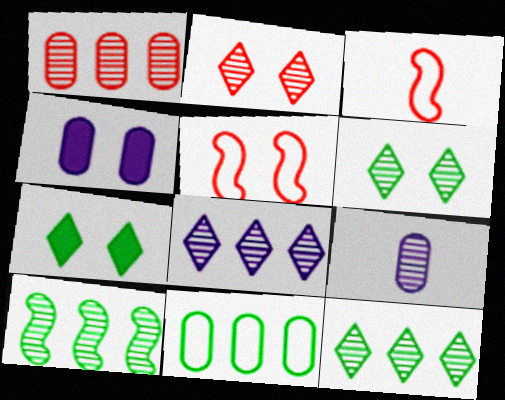[[1, 8, 10], 
[2, 9, 10], 
[3, 4, 12], 
[4, 5, 6]]